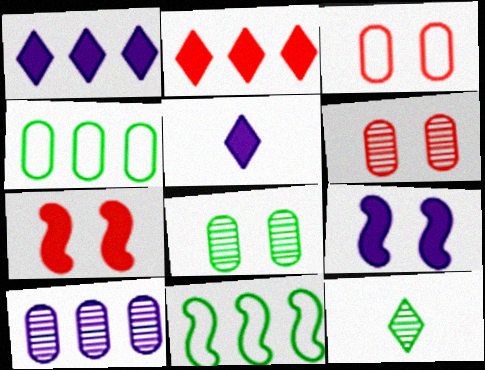[[2, 10, 11], 
[5, 6, 11]]